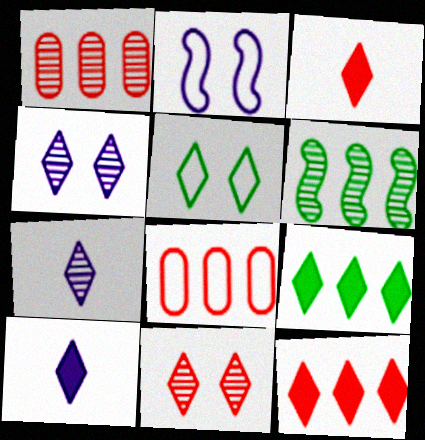[[5, 7, 12]]